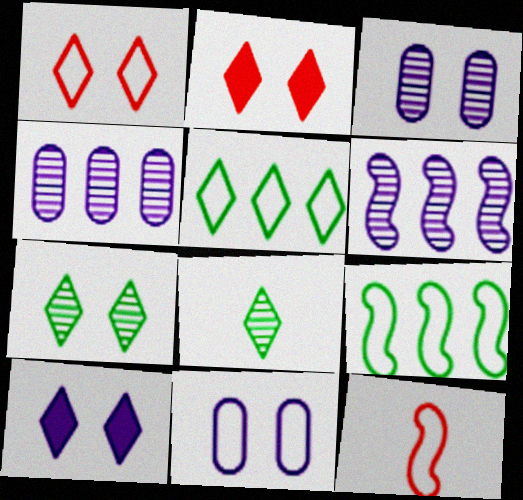[[1, 7, 10], 
[5, 11, 12]]